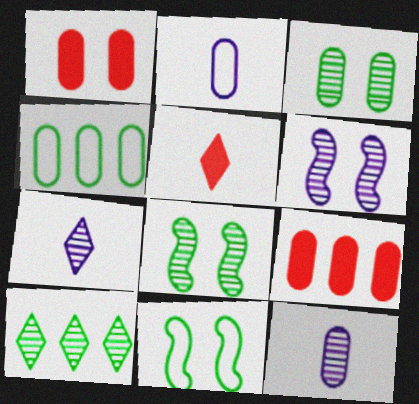[[1, 4, 12], 
[2, 3, 9], 
[4, 5, 6], 
[7, 9, 11]]